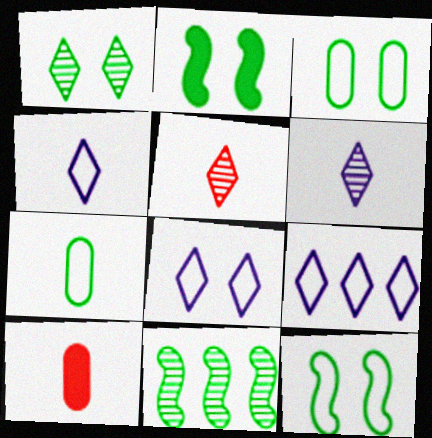[[1, 2, 3], 
[4, 8, 9], 
[8, 10, 11]]